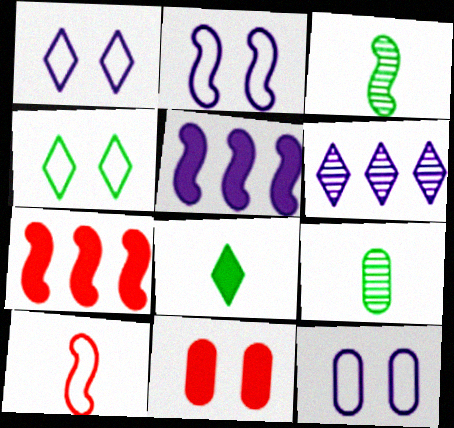[[1, 2, 12], 
[1, 7, 9], 
[2, 3, 7], 
[5, 8, 11]]